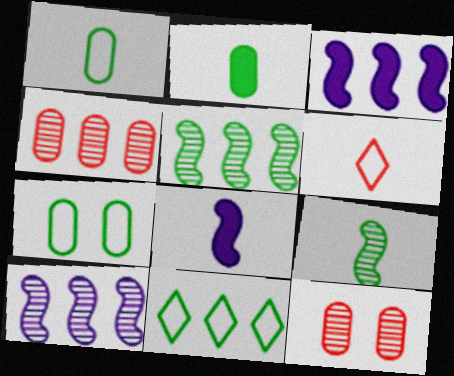[[3, 4, 11], 
[8, 11, 12]]